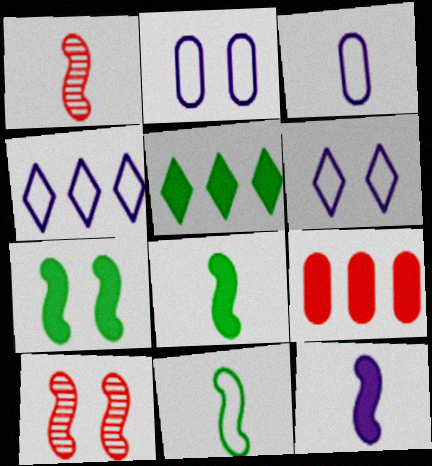[[1, 2, 5], 
[1, 11, 12], 
[3, 5, 10]]